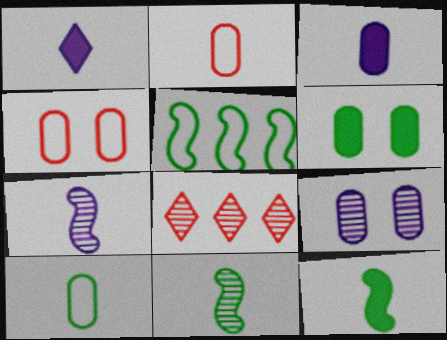[[1, 2, 11], 
[4, 6, 9], 
[8, 9, 11]]